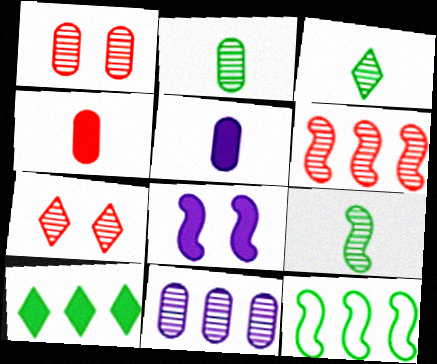[[1, 2, 11], 
[2, 3, 9], 
[4, 8, 10], 
[5, 7, 12], 
[7, 9, 11]]